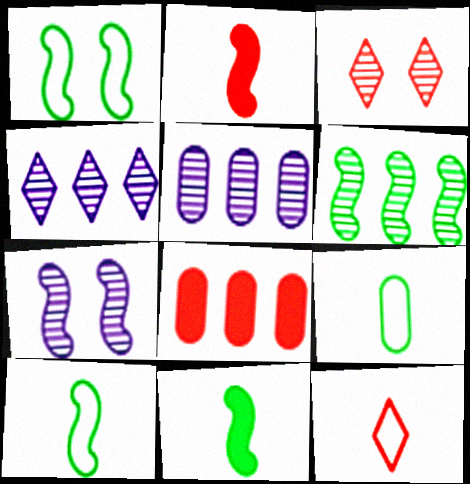[[1, 6, 11]]